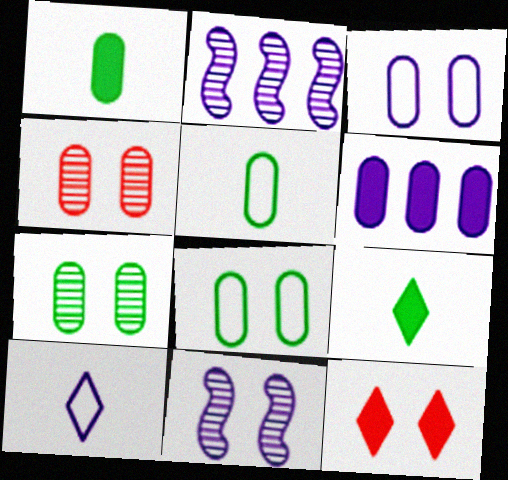[[2, 5, 12], 
[4, 5, 6], 
[6, 10, 11], 
[8, 11, 12]]